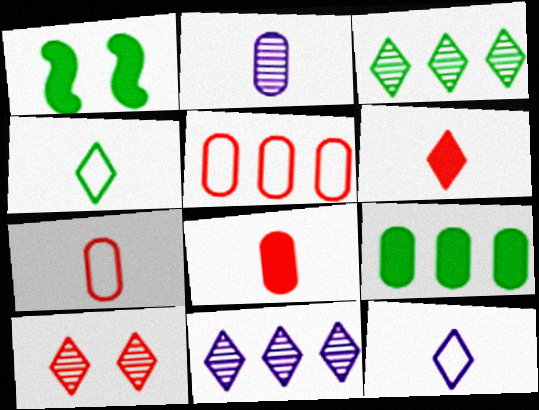[[1, 7, 11]]